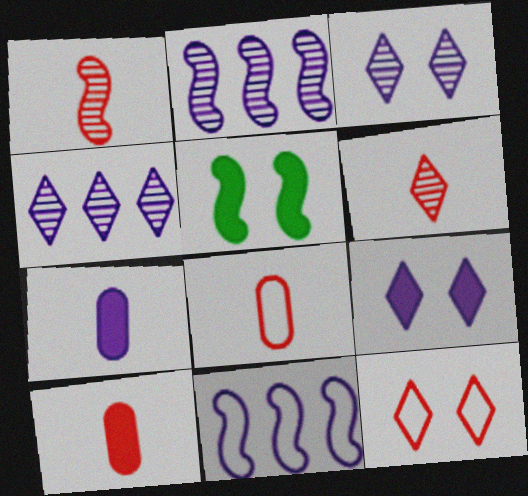[[1, 5, 11], 
[3, 7, 11], 
[4, 5, 8]]